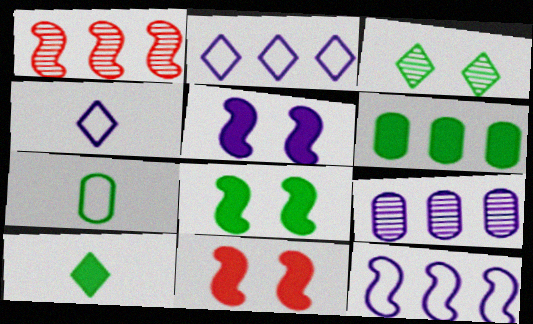[[1, 2, 6], 
[4, 5, 9], 
[5, 8, 11], 
[6, 8, 10]]